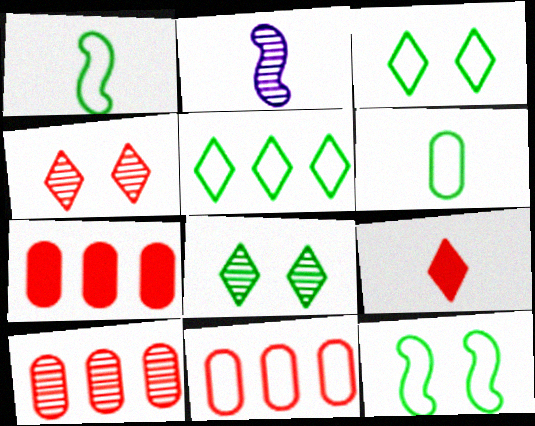[[2, 3, 7], 
[2, 6, 9], 
[2, 8, 10], 
[5, 6, 12], 
[7, 10, 11]]